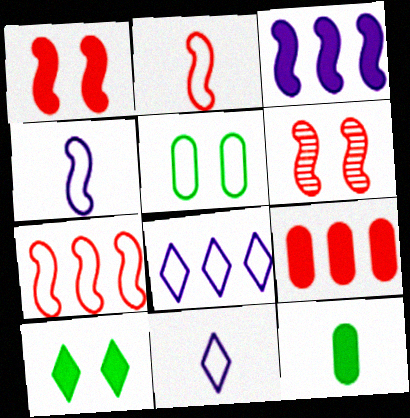[[2, 5, 8], 
[5, 7, 11], 
[6, 8, 12]]